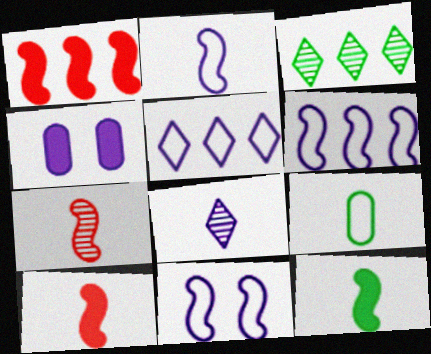[[2, 6, 11], 
[2, 7, 12], 
[4, 6, 8], 
[8, 9, 10]]